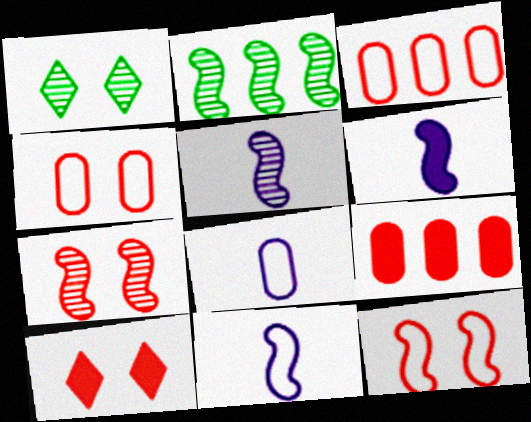[[1, 3, 6], 
[1, 9, 11], 
[2, 5, 7], 
[2, 6, 12], 
[2, 8, 10], 
[4, 7, 10], 
[5, 6, 11]]